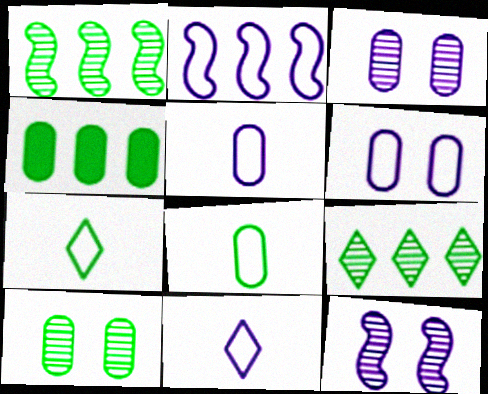[[2, 6, 11], 
[4, 8, 10]]